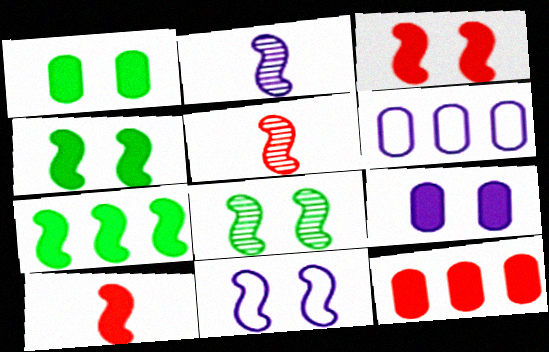[[3, 8, 11], 
[5, 7, 11]]